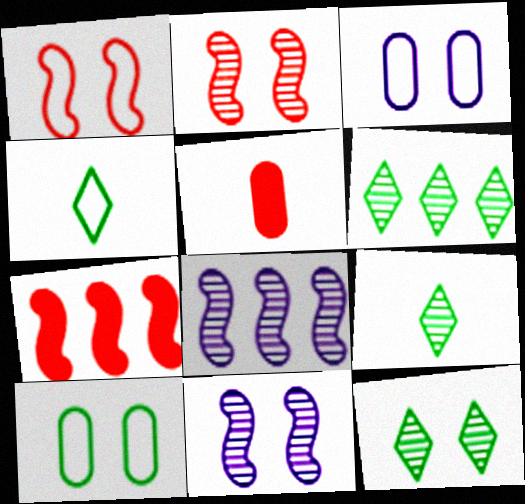[[3, 7, 9], 
[6, 9, 12]]